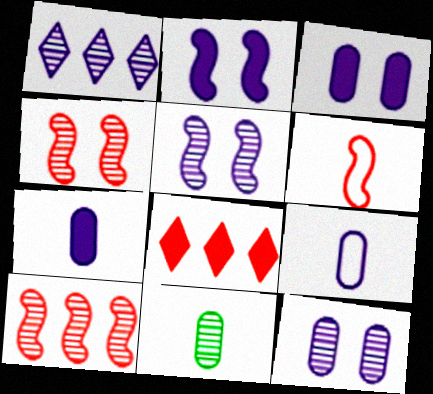[[1, 2, 9], 
[1, 4, 11]]